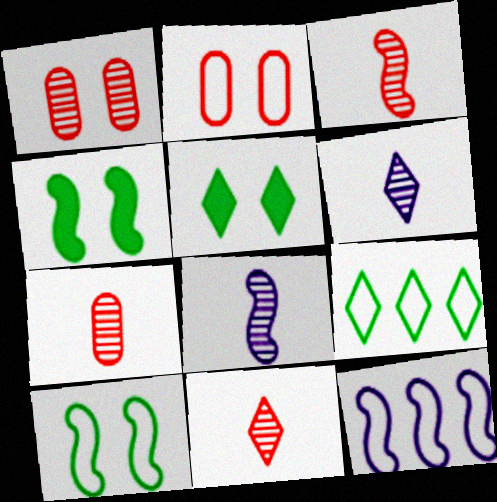[[3, 4, 12], 
[3, 7, 11], 
[5, 7, 12]]